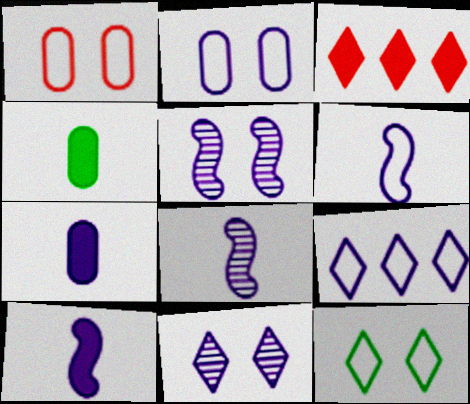[[2, 6, 9], 
[5, 7, 9], 
[6, 8, 10]]